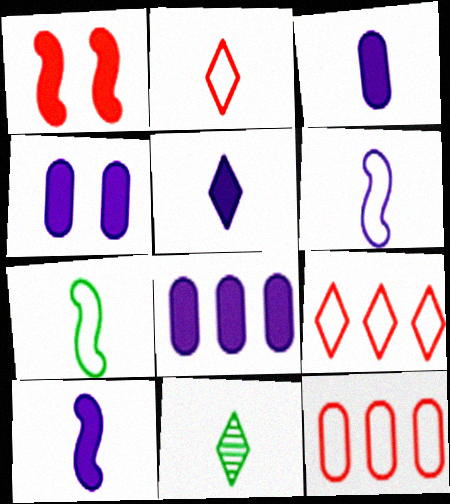[[2, 5, 11], 
[3, 4, 8], 
[3, 5, 10]]